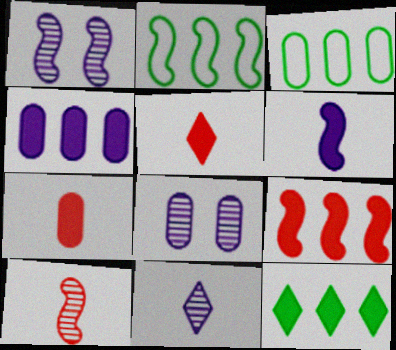[[1, 3, 5], 
[2, 5, 8], 
[3, 7, 8], 
[4, 9, 12]]